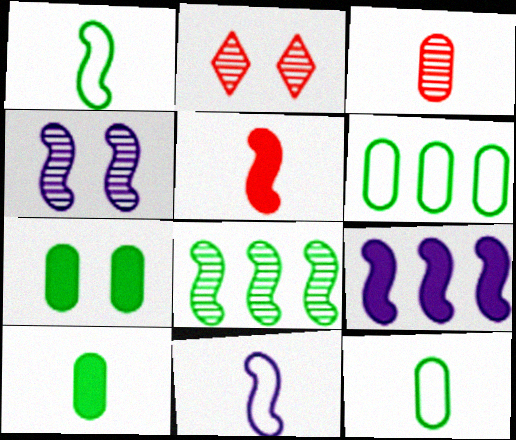[[2, 9, 12], 
[4, 9, 11]]